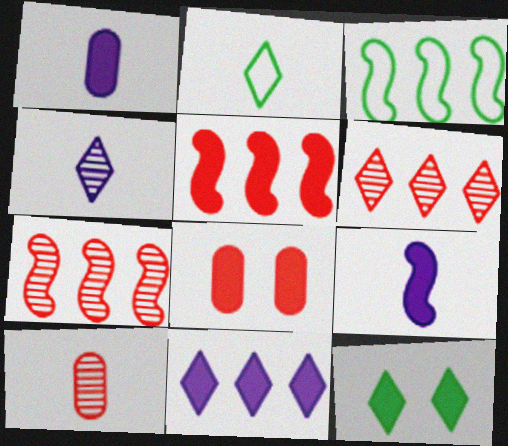[[1, 5, 12], 
[2, 9, 10], 
[3, 4, 8]]